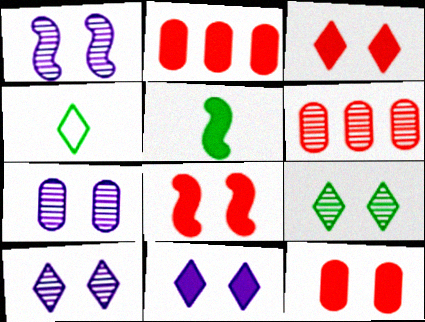[[1, 2, 4], 
[1, 7, 10], 
[2, 5, 11], 
[3, 8, 12]]